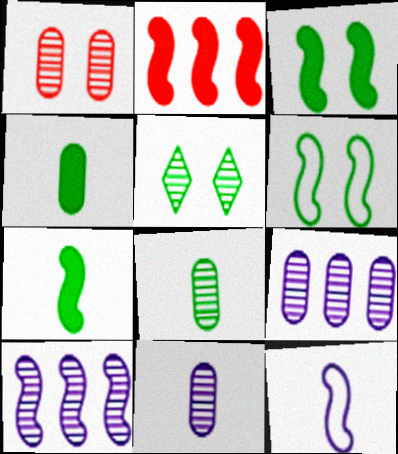[[1, 8, 9]]